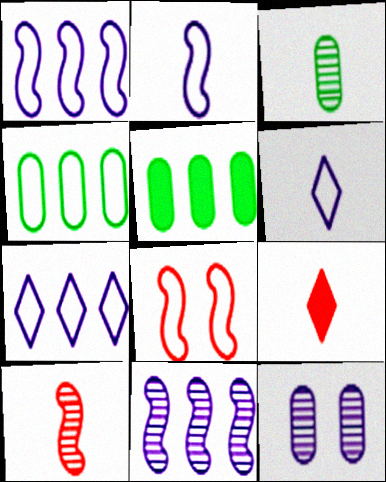[[2, 3, 9], 
[4, 6, 8]]